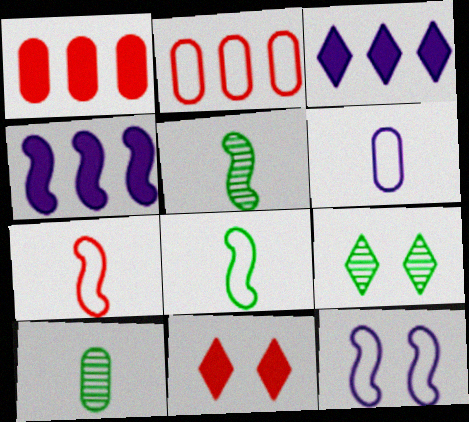[]